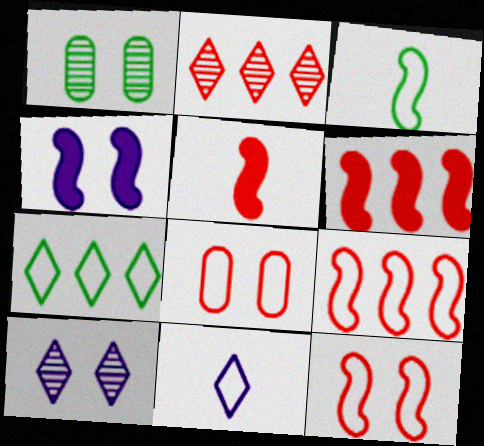[[1, 6, 11], 
[2, 5, 8]]